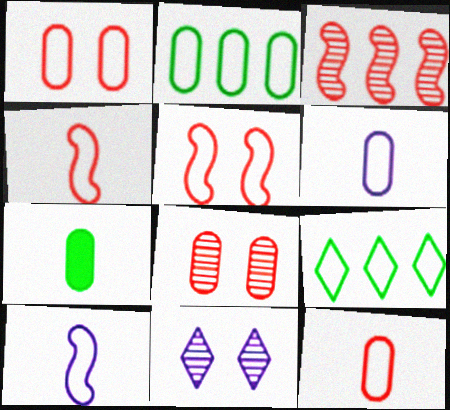[[1, 2, 6], 
[1, 9, 10], 
[5, 6, 9]]